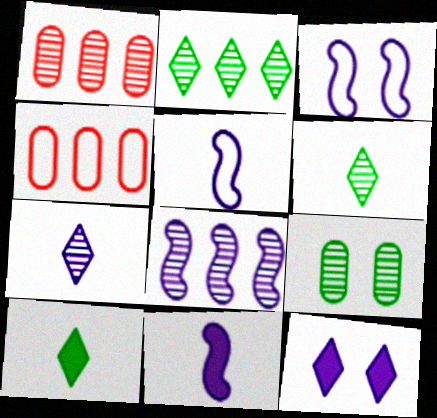[[1, 2, 8], 
[1, 3, 10], 
[3, 8, 11]]